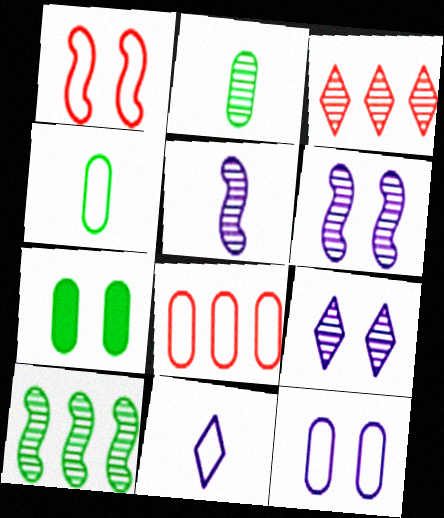[[1, 7, 9], 
[2, 3, 6], 
[4, 8, 12]]